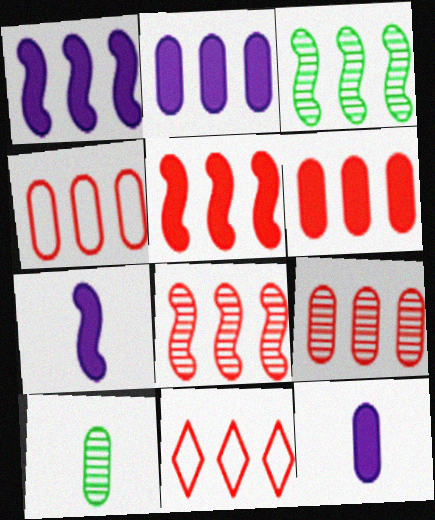[[2, 3, 11], 
[4, 6, 9], 
[5, 9, 11], 
[6, 8, 11]]